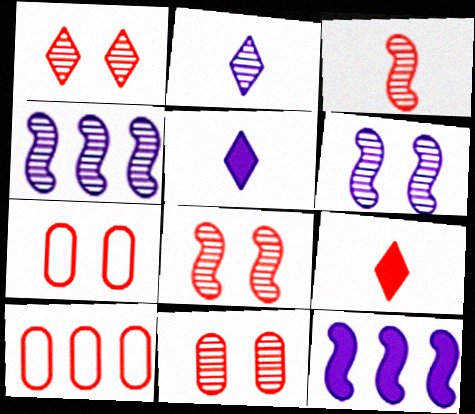[[1, 8, 11], 
[8, 9, 10]]